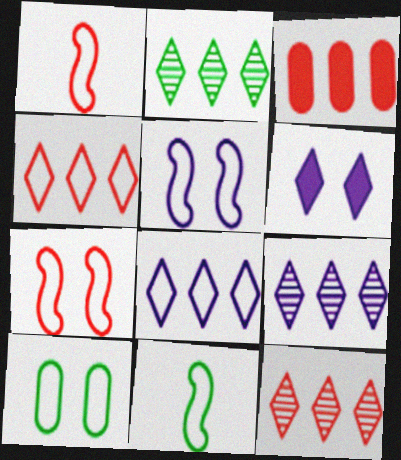[[1, 8, 10], 
[2, 9, 12]]